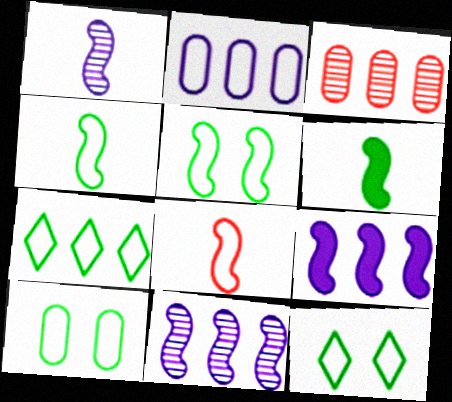[[1, 6, 8], 
[2, 8, 12], 
[3, 7, 9], 
[4, 7, 10], 
[5, 10, 12]]